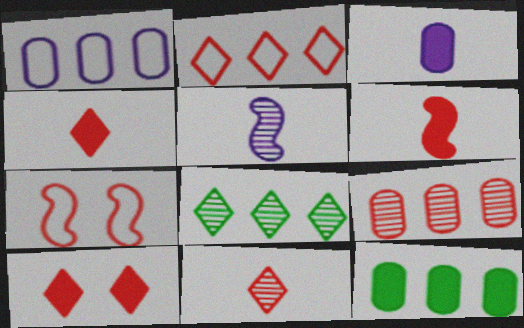[[1, 9, 12], 
[2, 10, 11], 
[3, 7, 8], 
[4, 7, 9]]